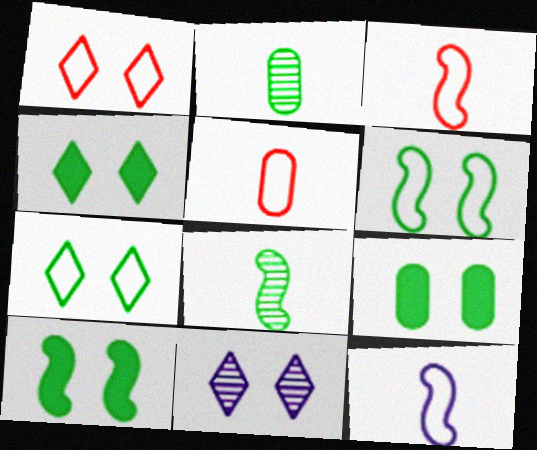[[1, 4, 11], 
[4, 9, 10]]